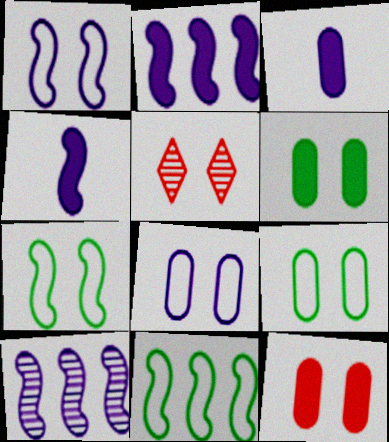[[1, 4, 10], 
[1, 5, 6], 
[3, 5, 11]]